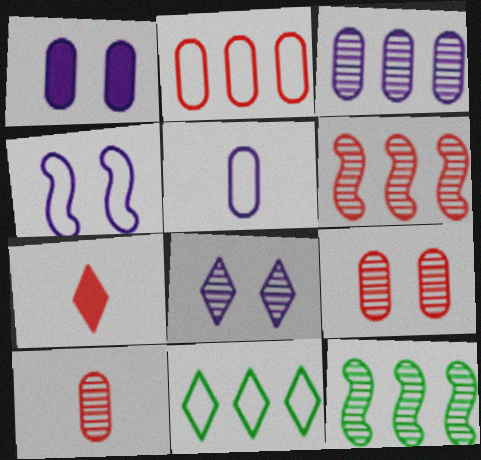[[1, 3, 5], 
[1, 4, 8], 
[7, 8, 11], 
[8, 10, 12]]